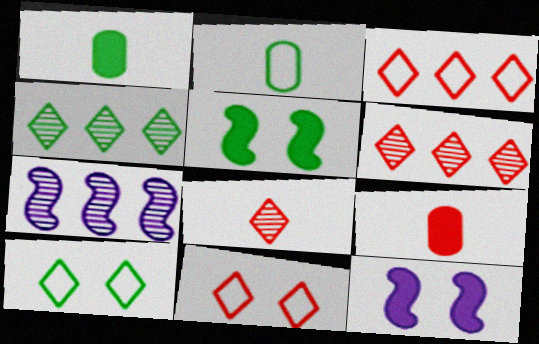[[1, 7, 11], 
[2, 4, 5], 
[2, 6, 12], 
[7, 9, 10]]